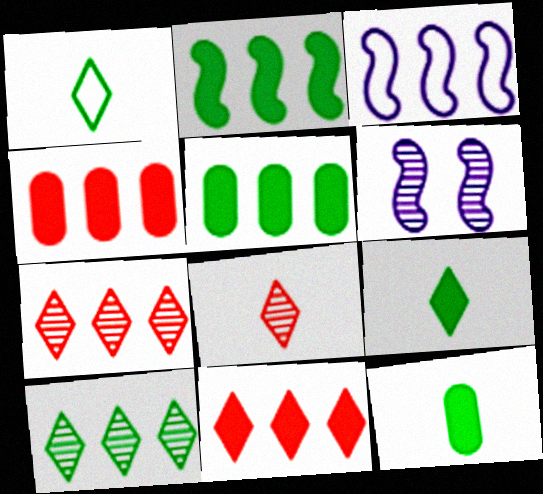[[1, 4, 6], 
[3, 4, 10], 
[3, 5, 7]]